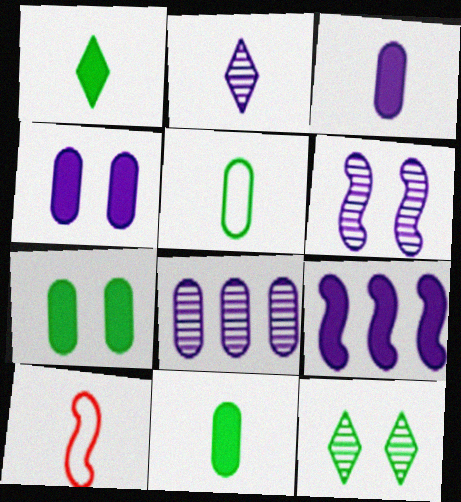[[2, 6, 8], 
[2, 10, 11]]